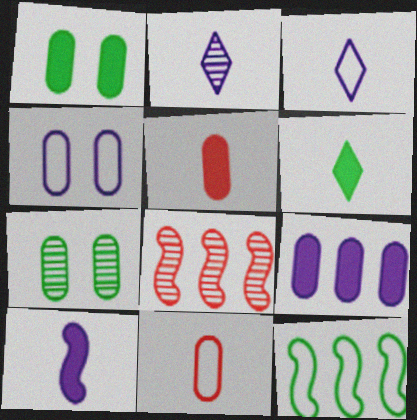[[1, 3, 8], 
[1, 5, 9], 
[2, 7, 8], 
[4, 6, 8], 
[5, 6, 10], 
[6, 7, 12], 
[7, 9, 11]]